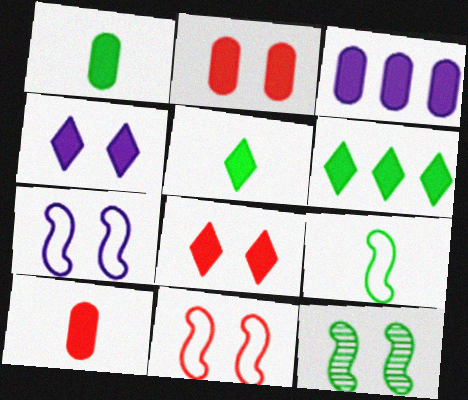[[1, 2, 3]]